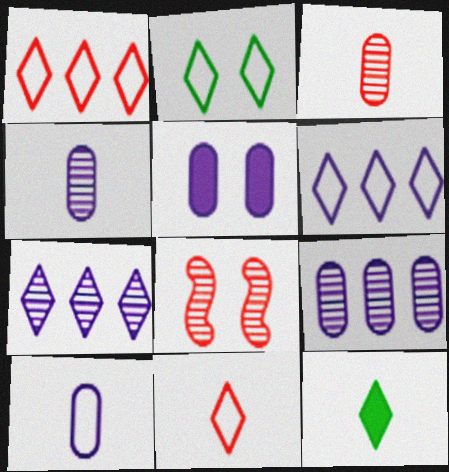[[2, 5, 8], 
[2, 6, 11], 
[5, 9, 10]]